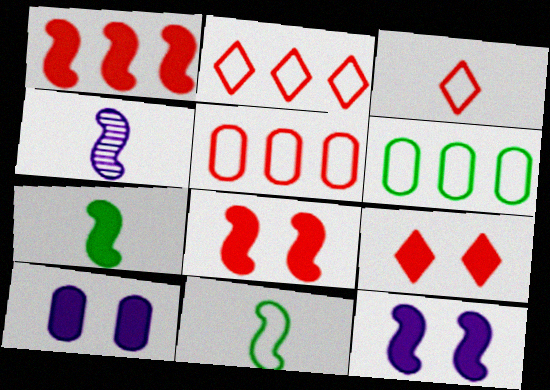[[1, 7, 12], 
[4, 6, 9]]